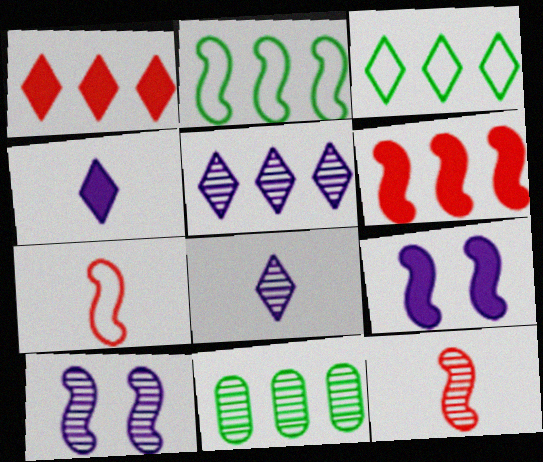[[1, 3, 5], 
[2, 9, 12]]